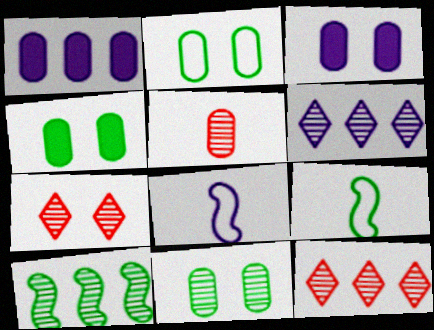[[1, 2, 5], 
[1, 7, 9], 
[2, 4, 11], 
[3, 6, 8], 
[3, 9, 12], 
[4, 8, 12]]